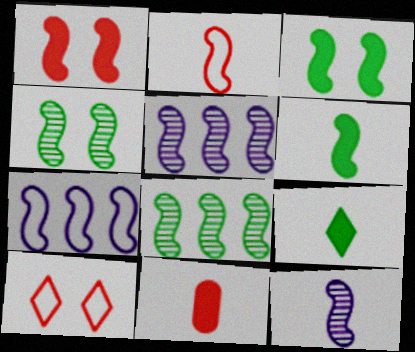[[2, 3, 5], 
[2, 6, 12]]